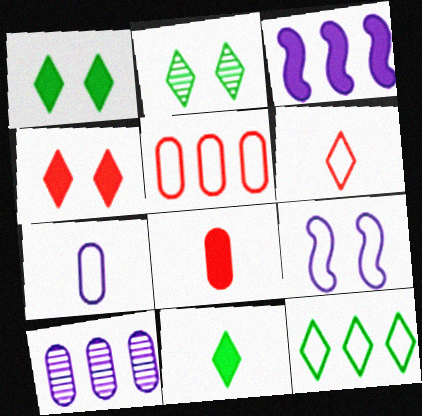[[1, 3, 8], 
[2, 11, 12]]